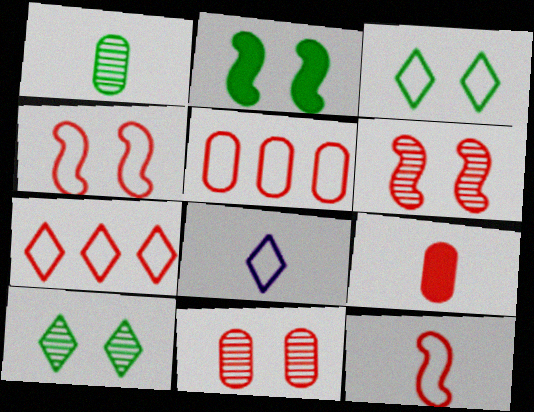[[3, 7, 8], 
[5, 9, 11], 
[6, 7, 9]]